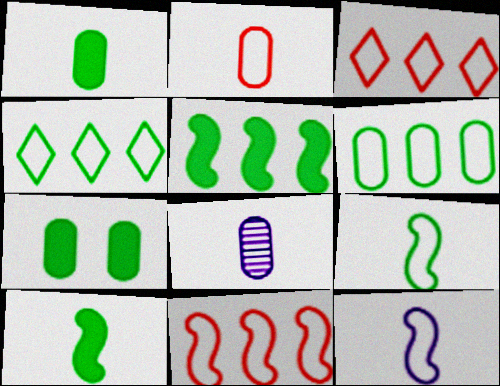[[1, 2, 8]]